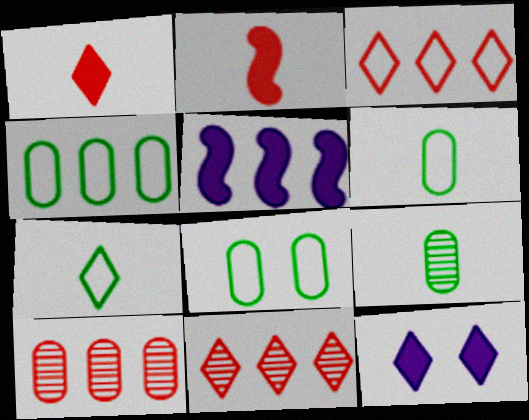[[4, 5, 11], 
[4, 6, 8], 
[7, 11, 12]]